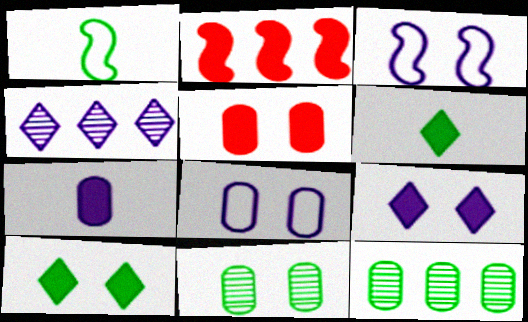[[1, 4, 5], 
[1, 10, 12], 
[2, 7, 10], 
[3, 4, 7], 
[5, 8, 11]]